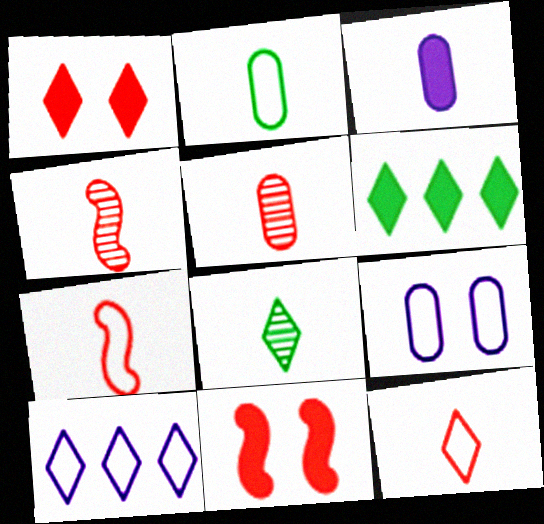[[1, 8, 10], 
[2, 3, 5], 
[3, 6, 11], 
[3, 7, 8], 
[4, 6, 9]]